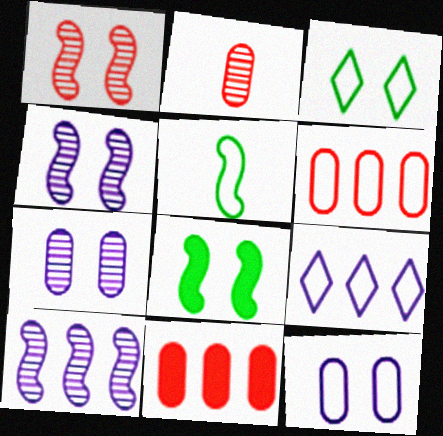[[2, 8, 9]]